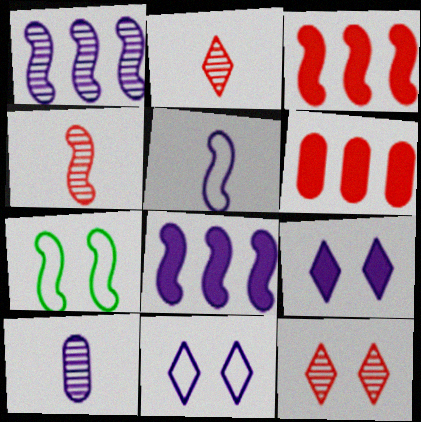[[4, 7, 8], 
[8, 10, 11]]